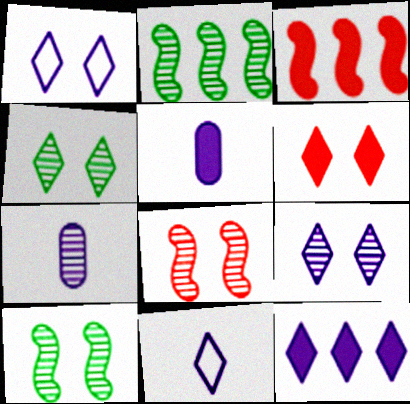[[1, 4, 6], 
[9, 11, 12]]